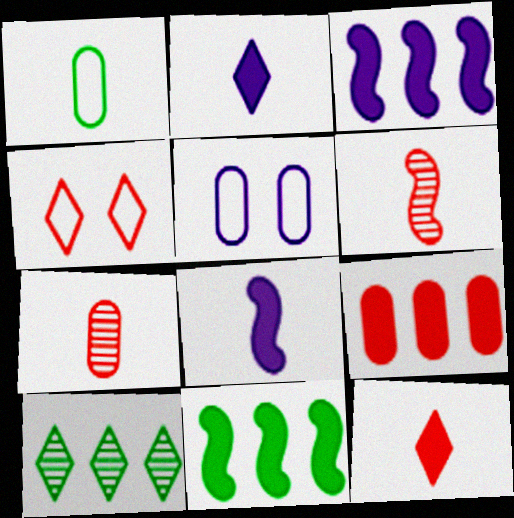[[1, 2, 6], 
[2, 4, 10], 
[4, 6, 9]]